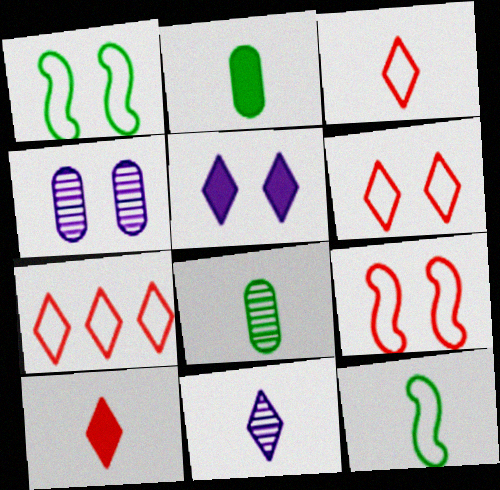[[3, 6, 7]]